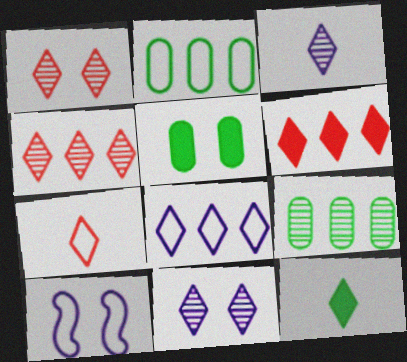[[1, 5, 10], 
[1, 6, 7], 
[1, 8, 12], 
[2, 7, 10], 
[3, 7, 12]]